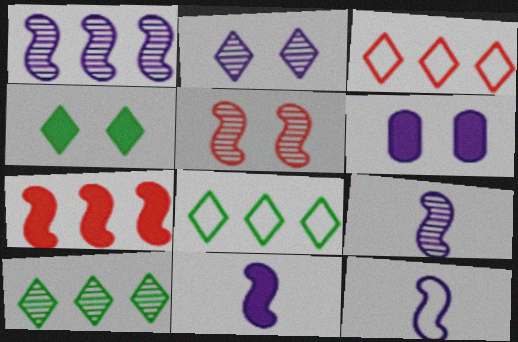[[9, 11, 12]]